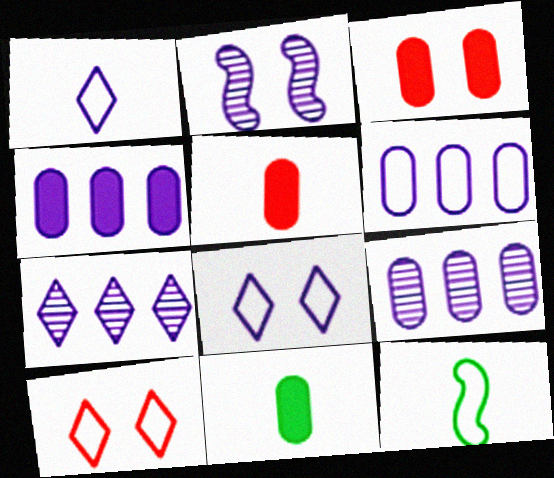[[1, 2, 4], 
[3, 4, 11], 
[3, 7, 12], 
[4, 6, 9], 
[6, 10, 12]]